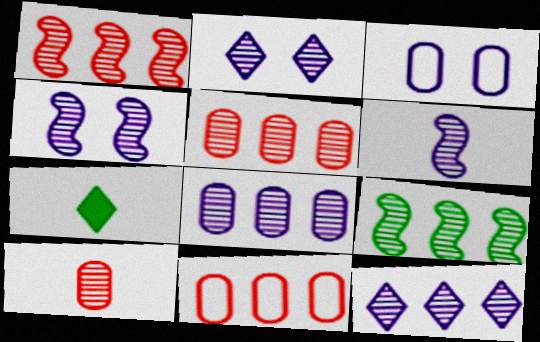[[1, 3, 7], 
[2, 6, 8], 
[2, 9, 10], 
[4, 7, 11], 
[5, 9, 12]]